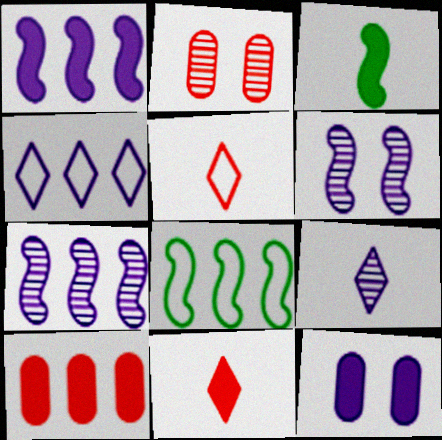[[2, 3, 4]]